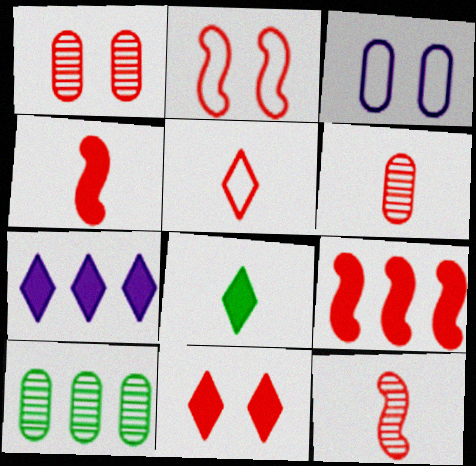[[1, 2, 11], 
[1, 5, 9], 
[2, 9, 12], 
[4, 5, 6], 
[7, 8, 11]]